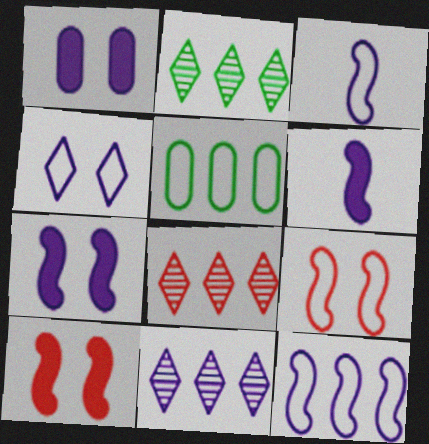[[1, 3, 11], 
[2, 8, 11]]